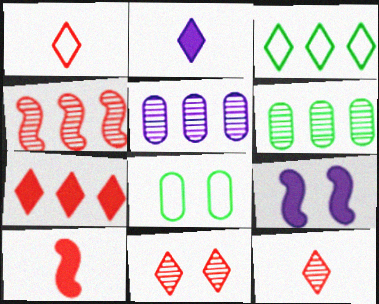[[1, 6, 9], 
[1, 7, 11], 
[2, 3, 11], 
[2, 4, 8], 
[8, 9, 11]]